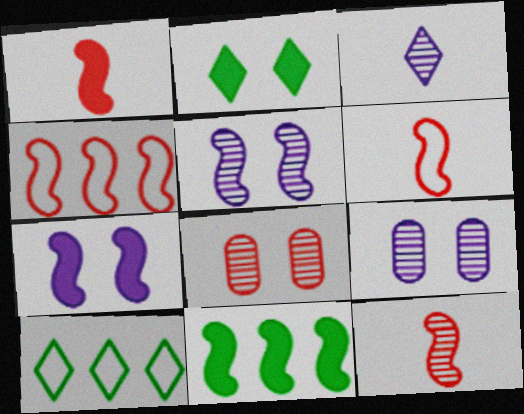[[1, 6, 12], 
[1, 7, 11], 
[1, 9, 10], 
[5, 6, 11]]